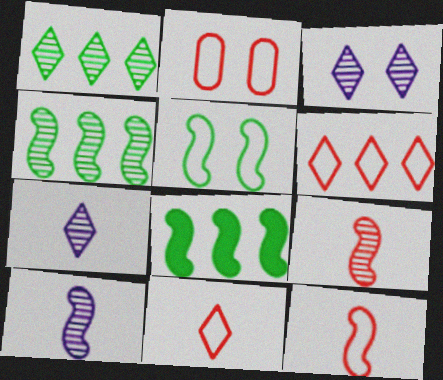[[2, 6, 12], 
[2, 7, 8]]